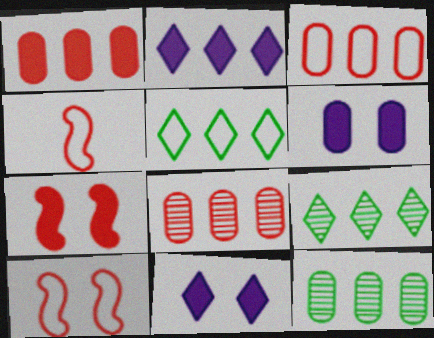[[1, 3, 8], 
[4, 6, 9], 
[4, 11, 12]]